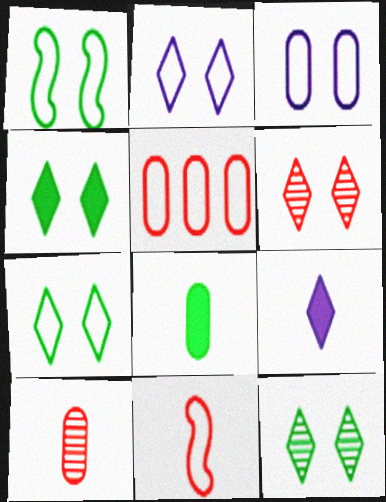[[2, 4, 6], 
[4, 7, 12]]